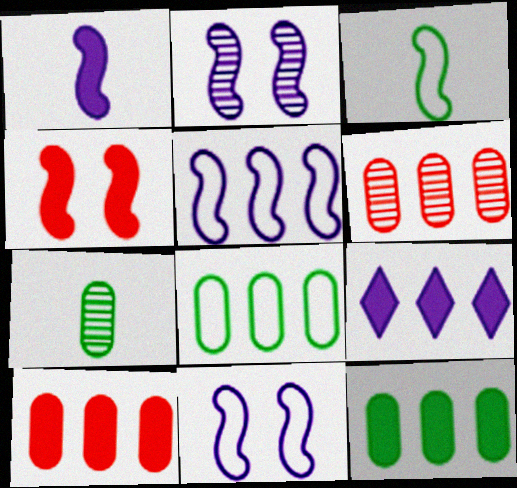[[1, 2, 5]]